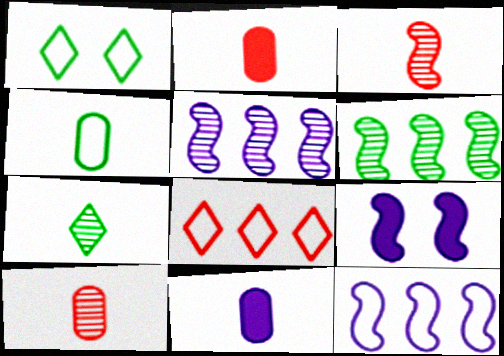[[1, 2, 5], 
[4, 10, 11]]